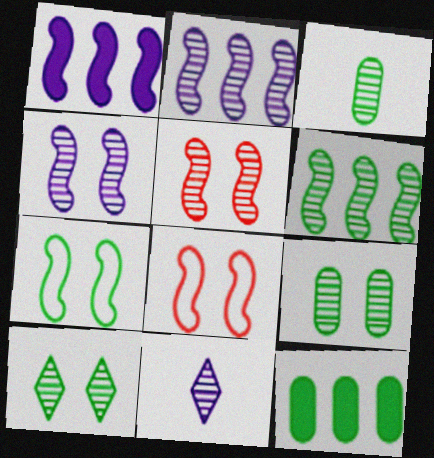[[3, 6, 10], 
[8, 11, 12]]